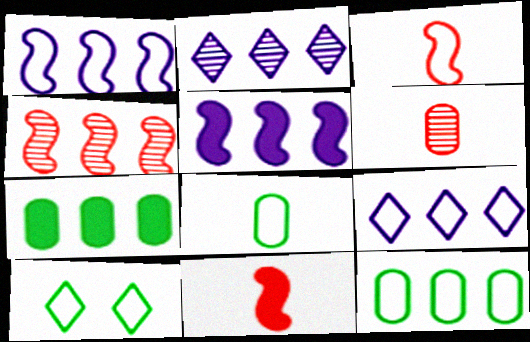[[4, 7, 9], 
[5, 6, 10]]